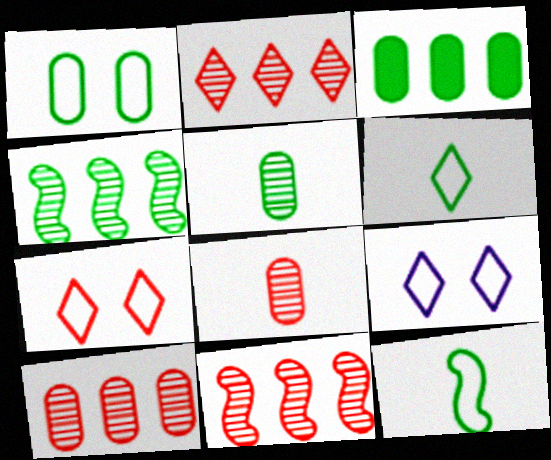[[1, 3, 5], 
[2, 10, 11]]